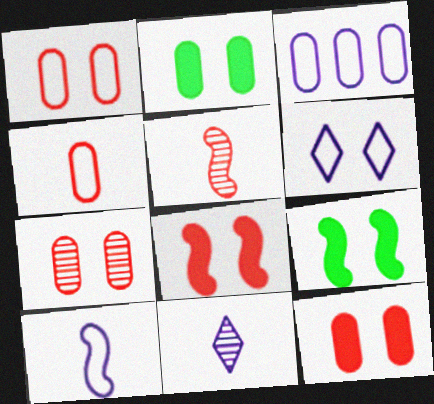[[1, 7, 12], 
[3, 6, 10], 
[6, 7, 9]]